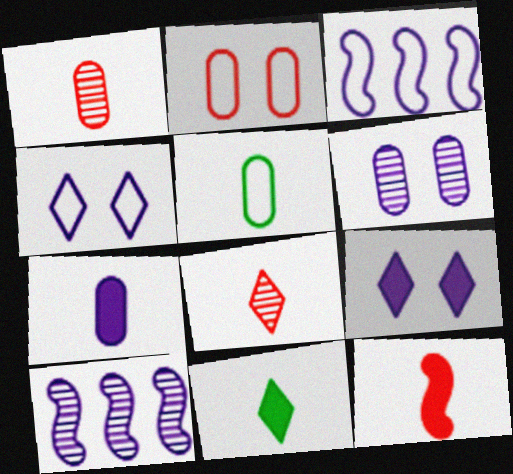[[1, 5, 7], 
[2, 10, 11], 
[4, 7, 10], 
[7, 11, 12]]